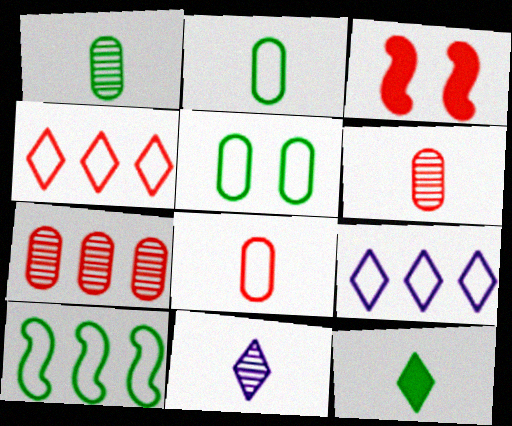[[1, 3, 9], 
[3, 4, 6]]